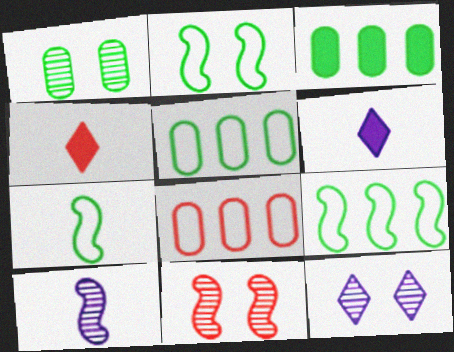[[1, 11, 12], 
[2, 7, 9], 
[4, 8, 11], 
[5, 6, 11]]